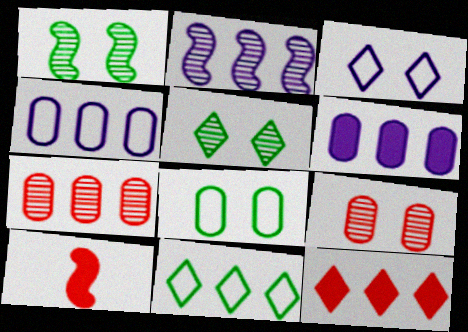[[4, 5, 10]]